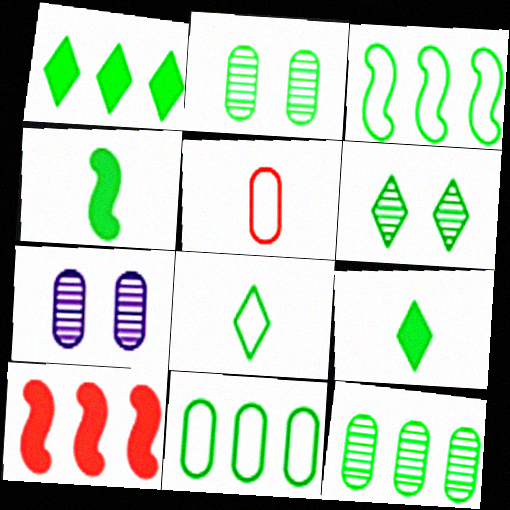[[1, 3, 12], 
[1, 6, 8], 
[2, 3, 9], 
[4, 6, 11], 
[7, 8, 10]]